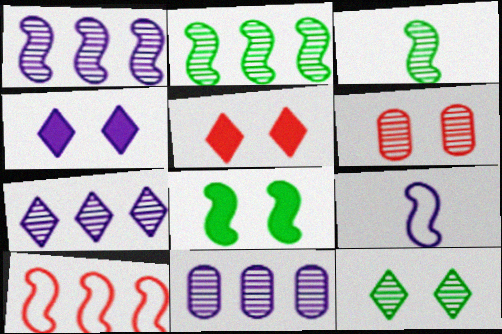[[1, 7, 11], 
[3, 6, 7], 
[4, 9, 11]]